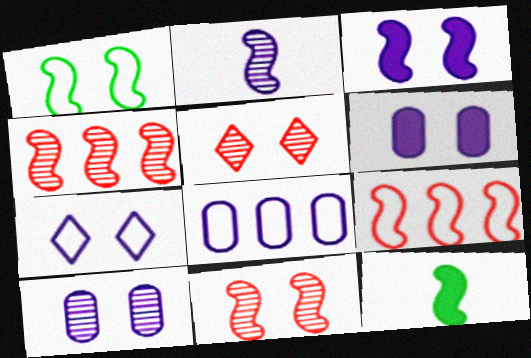[[1, 3, 11], 
[1, 5, 6], 
[3, 7, 10], 
[5, 8, 12]]